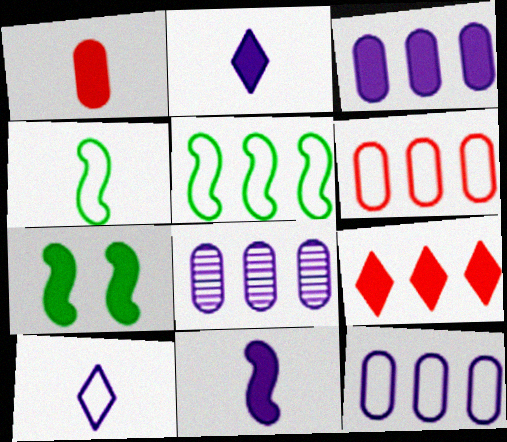[[3, 8, 12], 
[5, 8, 9]]